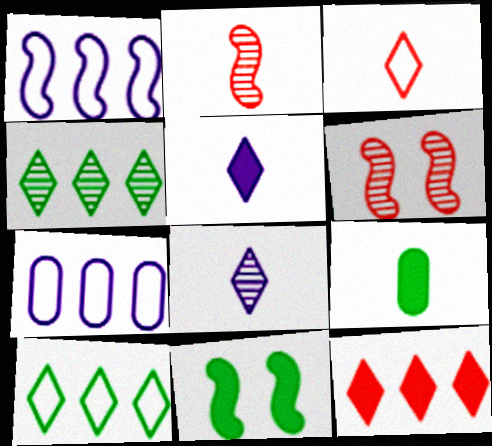[[1, 2, 11]]